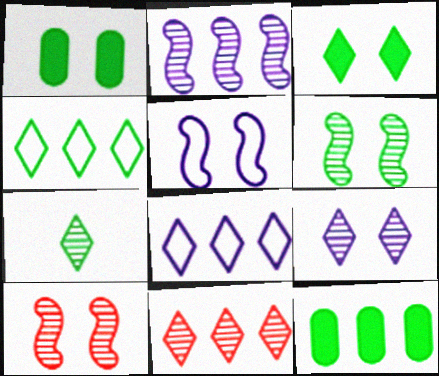[[3, 4, 7], 
[7, 9, 11]]